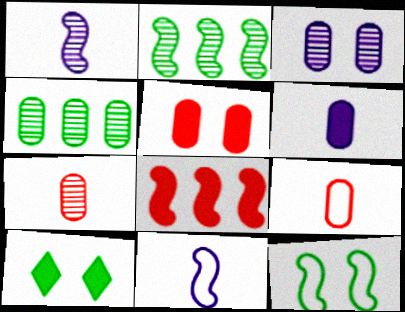[[1, 8, 12], 
[3, 4, 7], 
[6, 8, 10]]